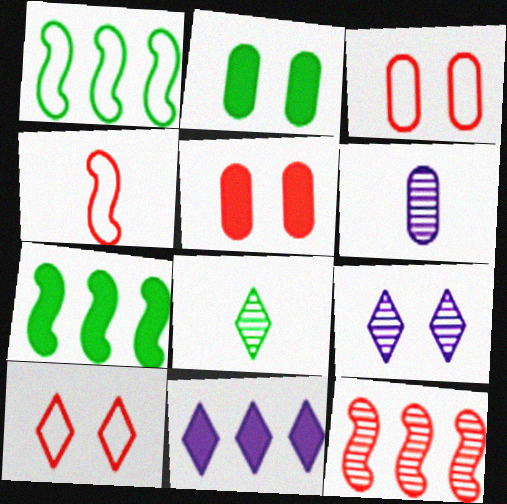[[1, 2, 8], 
[6, 7, 10], 
[8, 10, 11]]